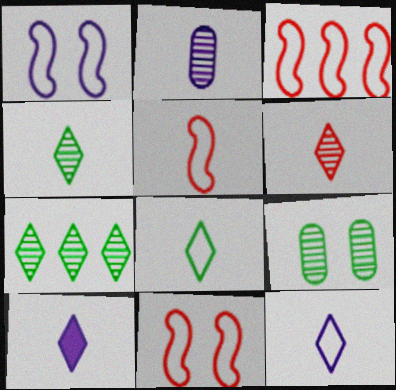[[3, 5, 11], 
[3, 9, 10], 
[6, 8, 10]]